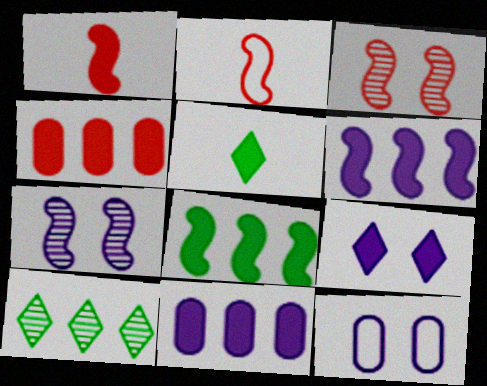[[1, 10, 12], 
[2, 7, 8], 
[7, 9, 12]]